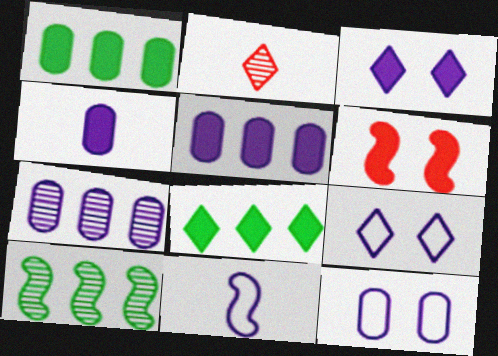[[2, 8, 9], 
[3, 7, 11], 
[4, 6, 8], 
[4, 7, 12], 
[6, 10, 11]]